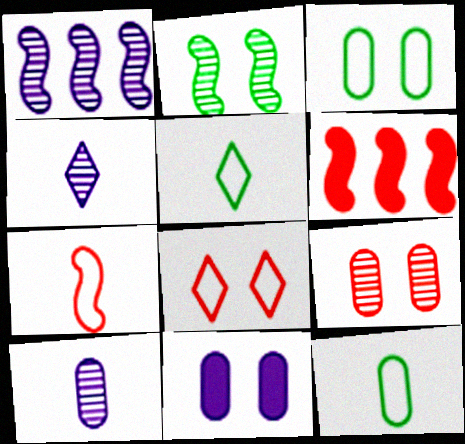[[2, 8, 11], 
[3, 4, 6], 
[3, 9, 11]]